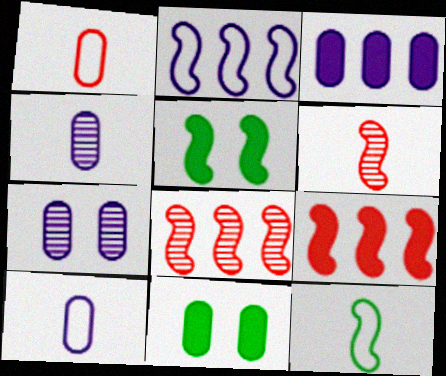[[2, 5, 6], 
[3, 7, 10]]